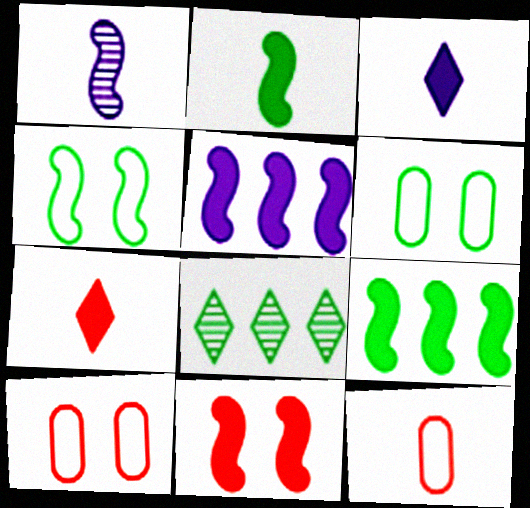[[2, 5, 11], 
[2, 6, 8]]